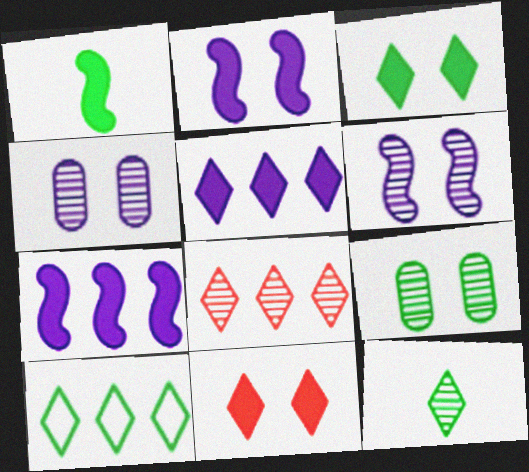[[1, 9, 10], 
[3, 10, 12], 
[5, 8, 10]]